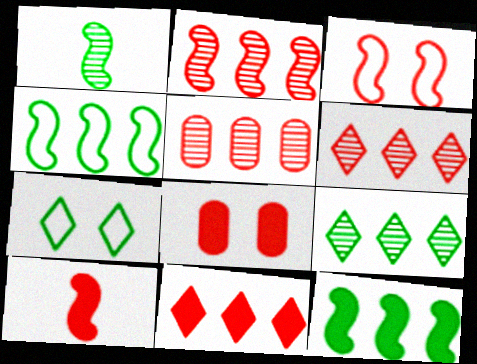[[2, 3, 10], 
[2, 5, 6], 
[8, 10, 11]]